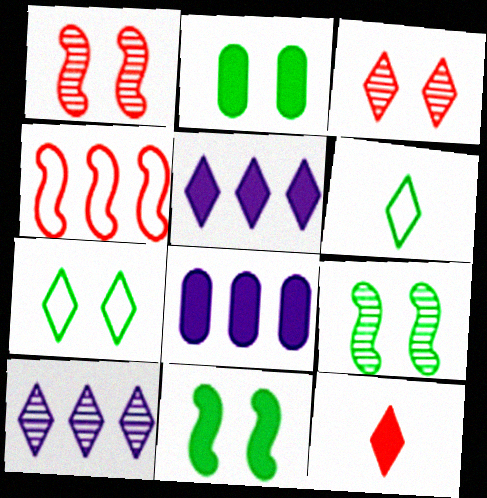[[1, 6, 8], 
[2, 7, 9], 
[3, 5, 6], 
[7, 10, 12], 
[8, 11, 12]]